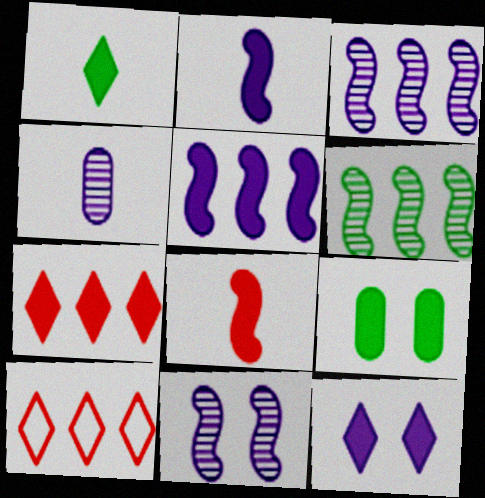[[1, 7, 12], 
[2, 7, 9]]